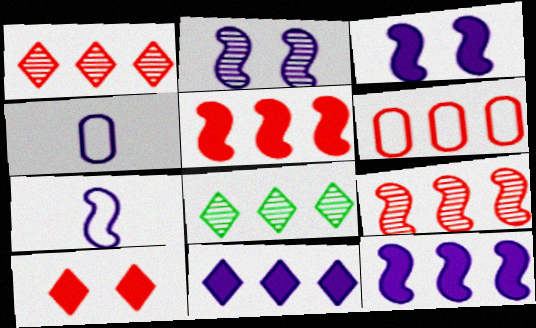[[1, 5, 6], 
[2, 4, 11], 
[2, 7, 12], 
[6, 8, 12]]